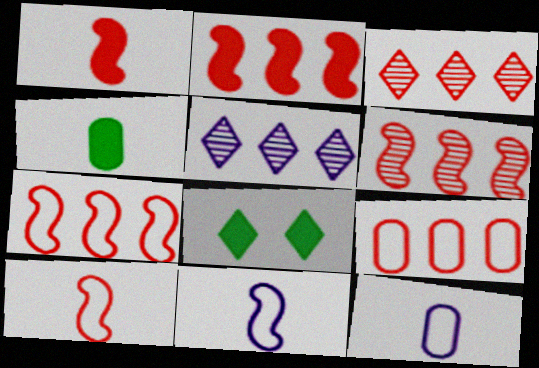[[2, 3, 9], 
[2, 6, 7], 
[6, 8, 12]]